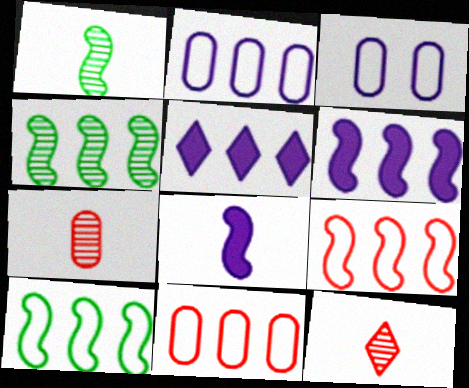[[4, 5, 11], 
[4, 6, 9]]